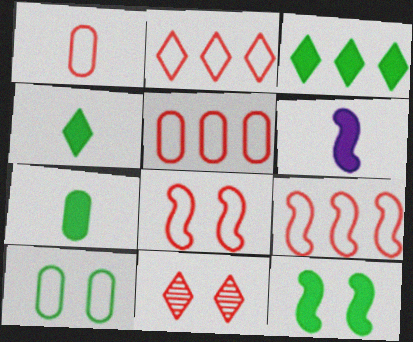[[1, 2, 8], 
[2, 5, 9], 
[3, 7, 12]]